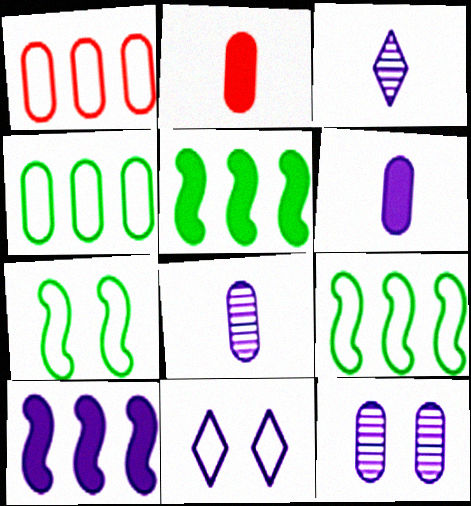[[2, 4, 12], 
[8, 10, 11]]